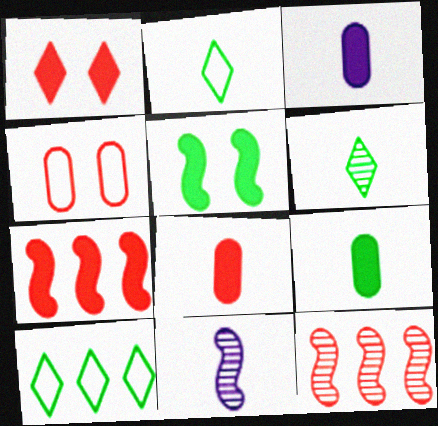[[1, 7, 8], 
[2, 8, 11], 
[3, 8, 9]]